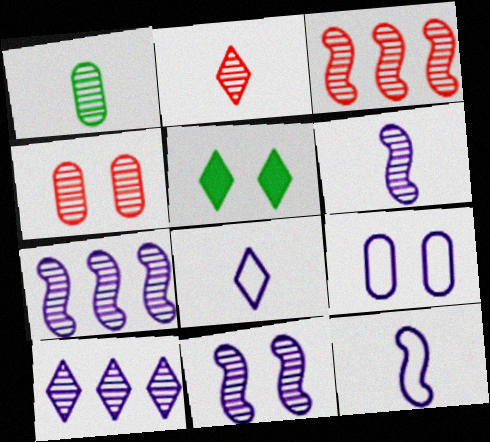[[1, 2, 6], 
[2, 3, 4], 
[6, 7, 11]]